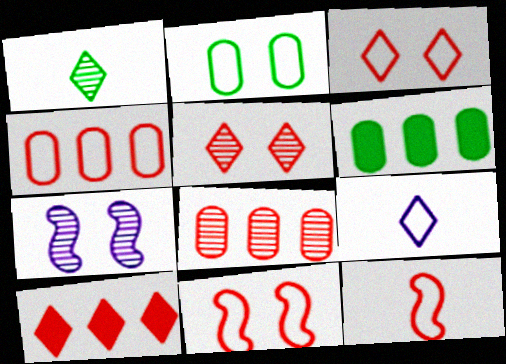[[1, 7, 8], 
[3, 4, 12]]